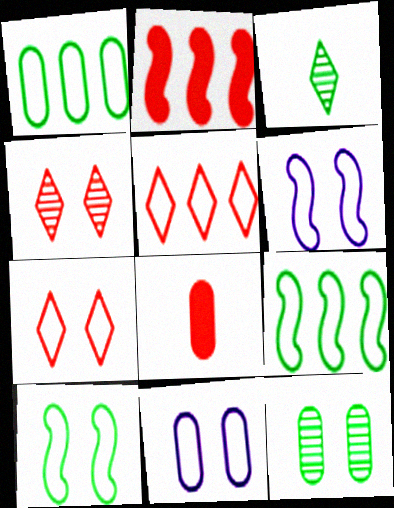[[2, 3, 11], 
[7, 10, 11]]